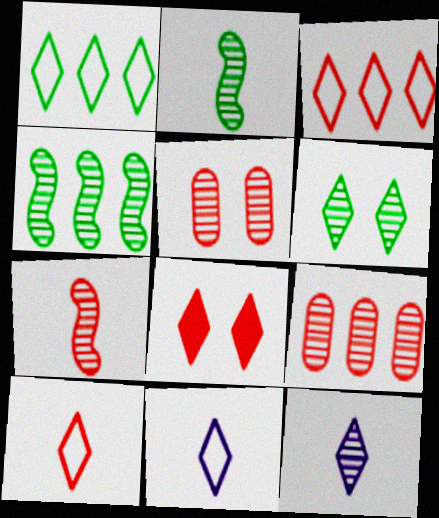[[1, 8, 12], 
[4, 5, 12]]